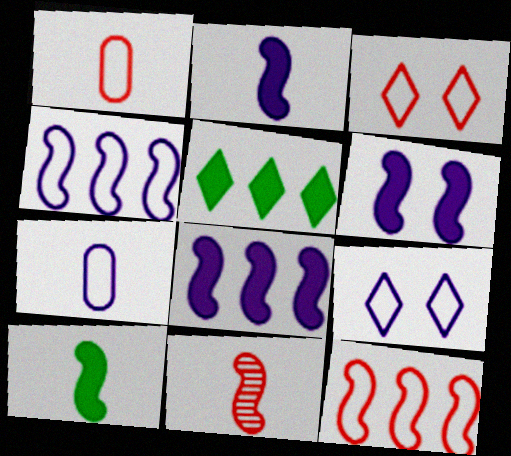[[1, 3, 12], 
[2, 6, 8], 
[4, 7, 9]]